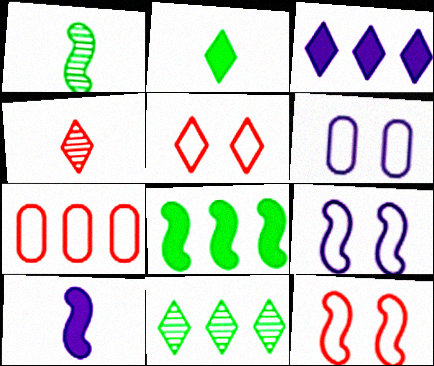[[4, 6, 8]]